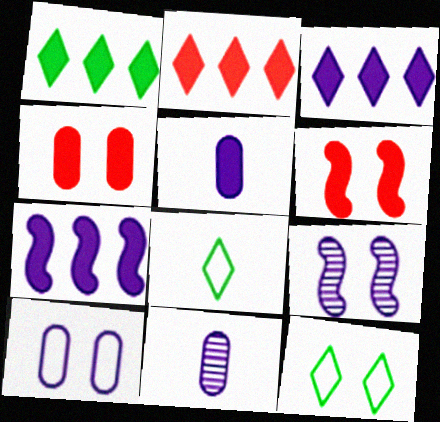[[1, 2, 3], 
[1, 5, 6], 
[4, 9, 12]]